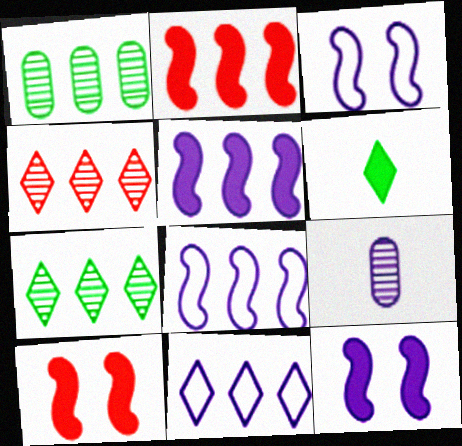[[1, 2, 11], 
[9, 11, 12]]